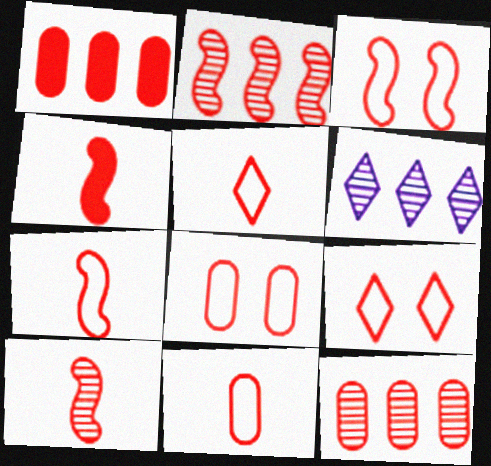[[1, 9, 10], 
[2, 3, 4], 
[3, 8, 9], 
[4, 7, 10], 
[4, 9, 12], 
[5, 7, 11]]